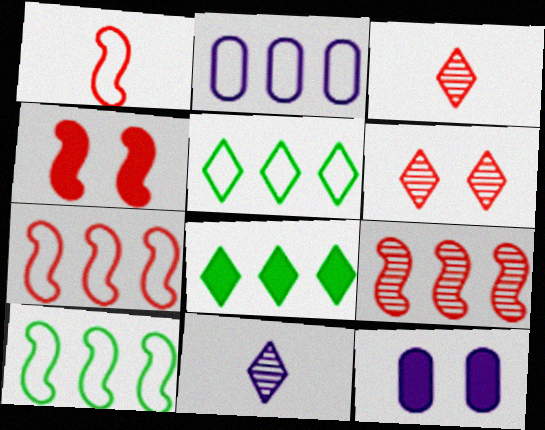[[1, 4, 9], 
[2, 5, 7], 
[2, 8, 9], 
[3, 10, 12]]